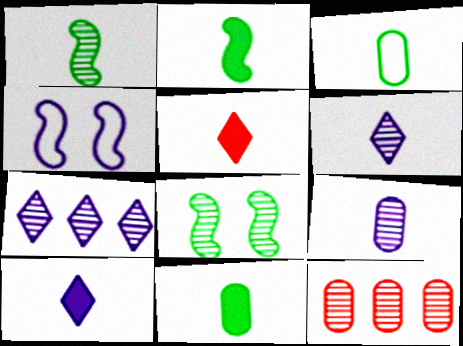[[6, 8, 12]]